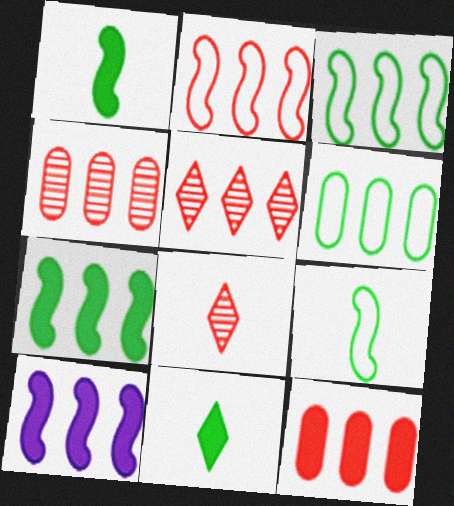[[2, 5, 12], 
[5, 6, 10]]